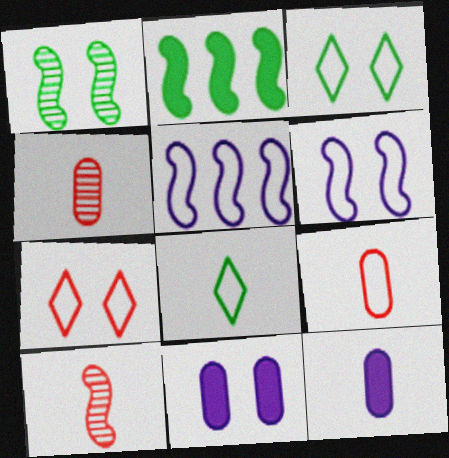[[1, 7, 11], 
[2, 6, 10], 
[3, 5, 9], 
[8, 10, 12]]